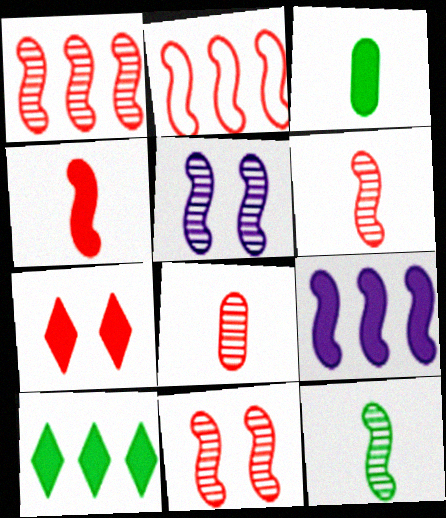[[1, 5, 12], 
[1, 6, 11], 
[2, 4, 11], 
[2, 7, 8], 
[3, 7, 9]]